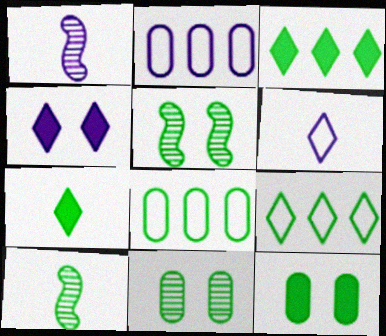[[1, 2, 4], 
[5, 7, 8], 
[9, 10, 12]]